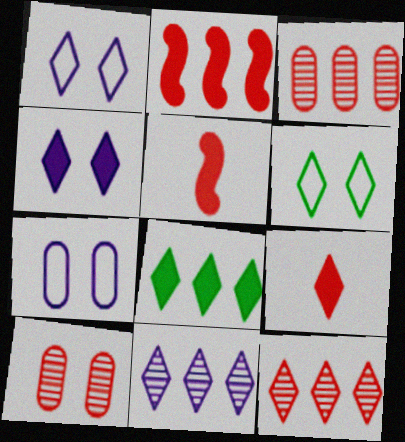[[4, 8, 9], 
[6, 9, 11]]